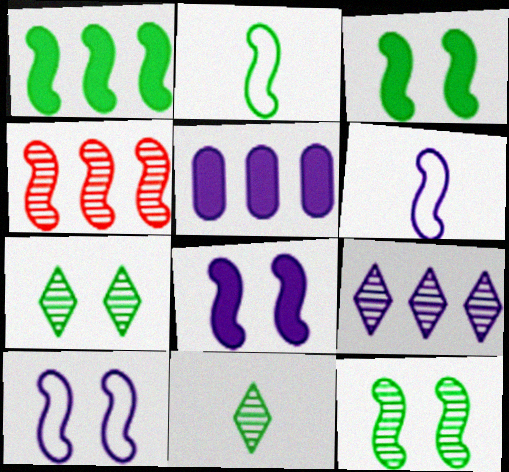[[1, 2, 12], 
[2, 4, 8], 
[3, 4, 6]]